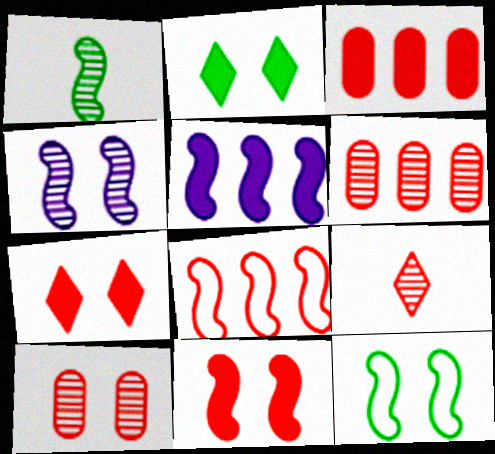[[4, 11, 12]]